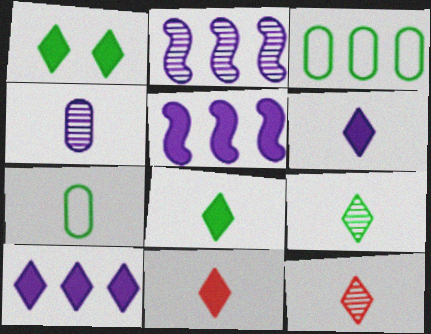[[1, 10, 11], 
[6, 8, 11]]